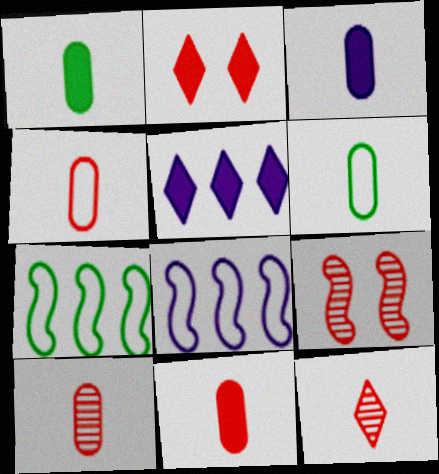[[1, 3, 11], 
[3, 6, 10], 
[4, 10, 11], 
[5, 6, 9]]